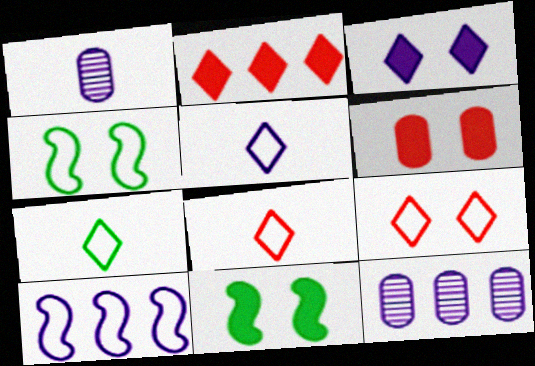[[1, 2, 4], 
[1, 3, 10], 
[3, 6, 11], 
[5, 7, 8], 
[8, 11, 12]]